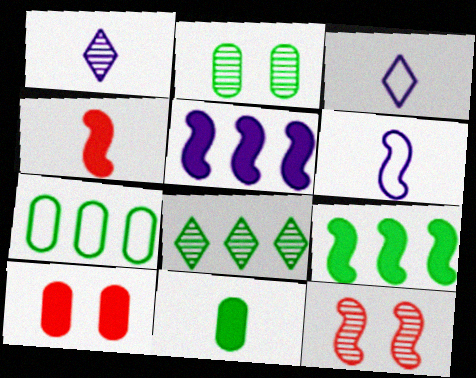[[2, 7, 11], 
[6, 8, 10], 
[6, 9, 12], 
[7, 8, 9]]